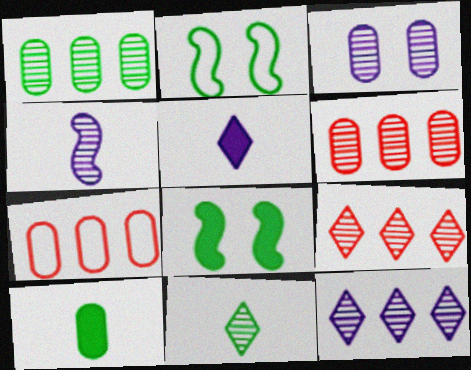[[2, 5, 6], 
[3, 4, 12], 
[3, 7, 10]]